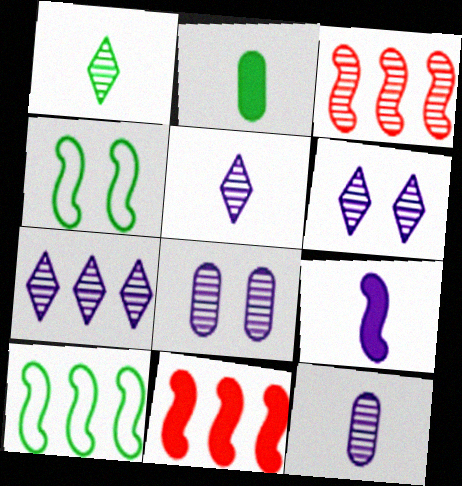[[1, 3, 8], 
[3, 4, 9], 
[5, 6, 7]]